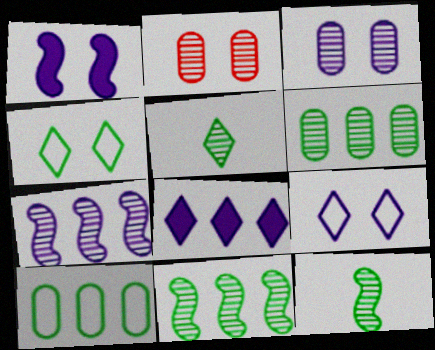[[1, 2, 4], 
[1, 3, 9], 
[2, 5, 7]]